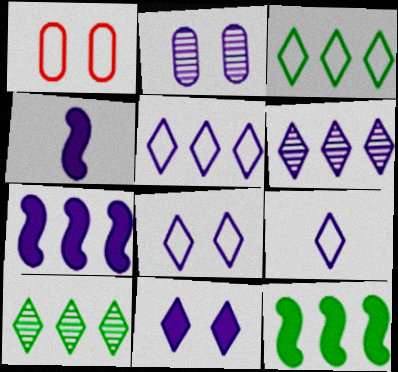[[1, 4, 10], 
[2, 4, 5], 
[2, 7, 9], 
[5, 8, 9], 
[6, 9, 11]]